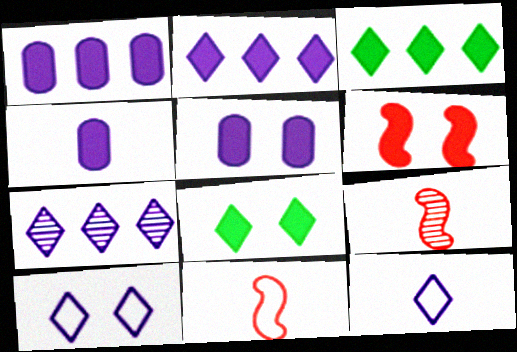[[1, 4, 5], 
[3, 4, 6], 
[5, 6, 8]]